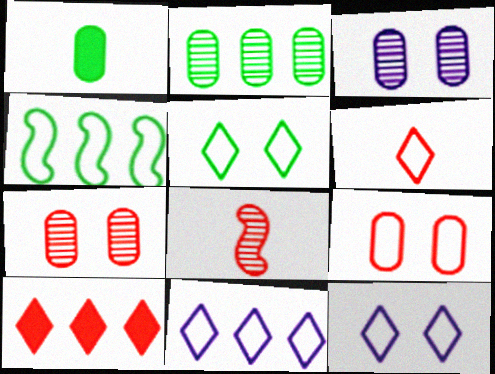[[5, 6, 11], 
[8, 9, 10]]